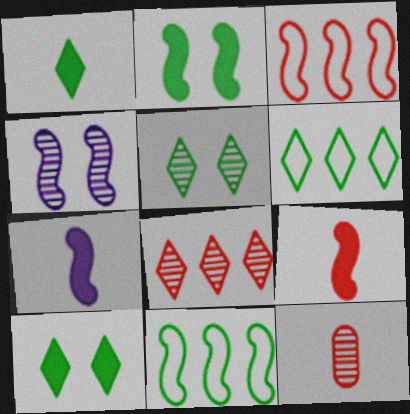[[1, 5, 6], 
[4, 9, 11]]